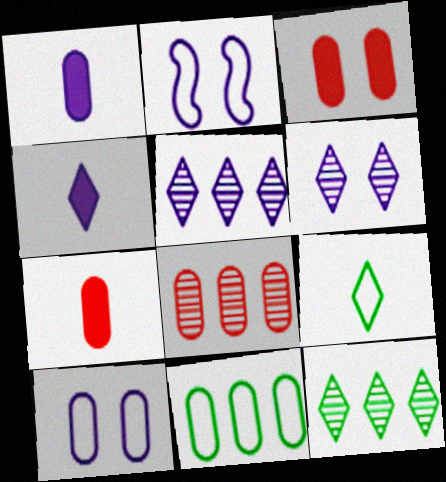[[1, 2, 5], 
[2, 7, 12]]